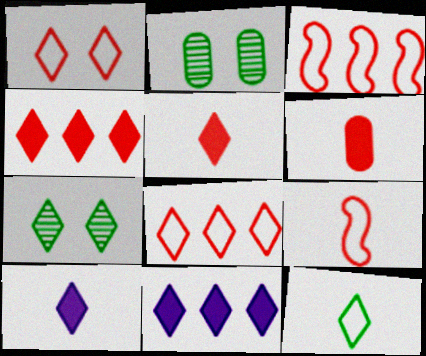[[2, 3, 10], 
[2, 9, 11], 
[7, 8, 10]]